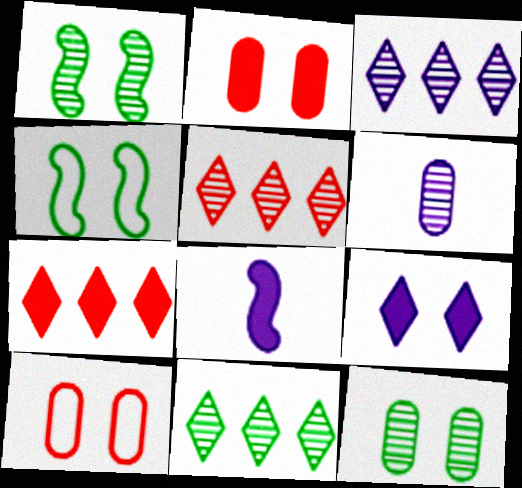[[1, 5, 6], 
[1, 9, 10], 
[3, 5, 11], 
[4, 6, 7], 
[8, 10, 11]]